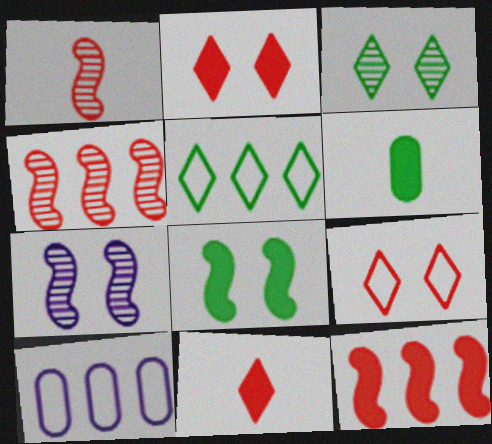[]